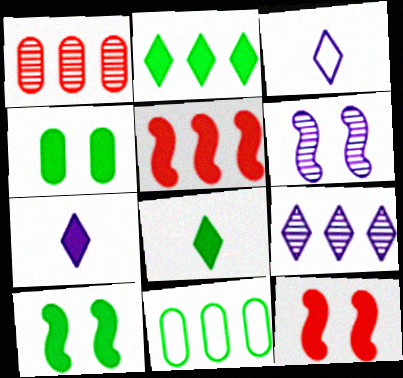[[1, 3, 10], 
[4, 5, 7], 
[5, 9, 11]]